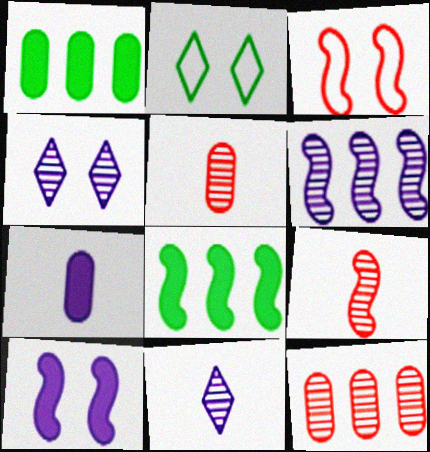[[1, 3, 11]]